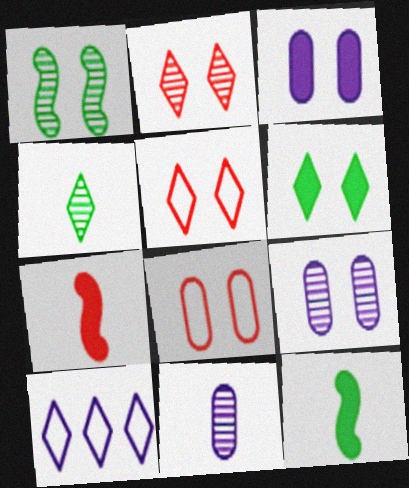[[1, 2, 9], 
[1, 3, 5]]